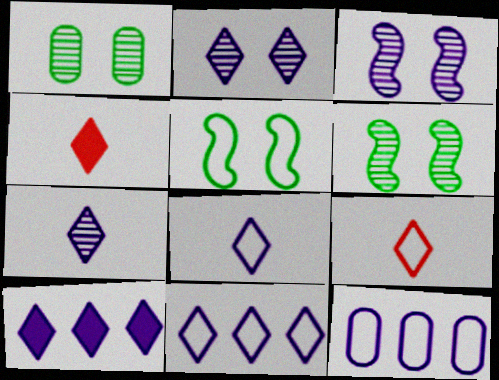[[2, 8, 10], 
[4, 6, 12], 
[5, 9, 12]]